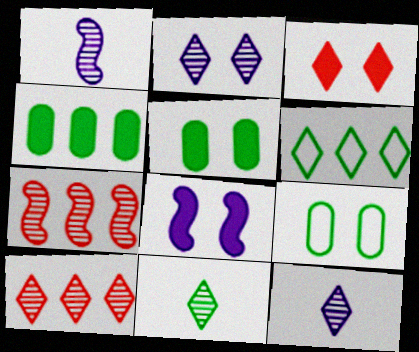[[2, 10, 11], 
[3, 5, 8], 
[3, 6, 12]]